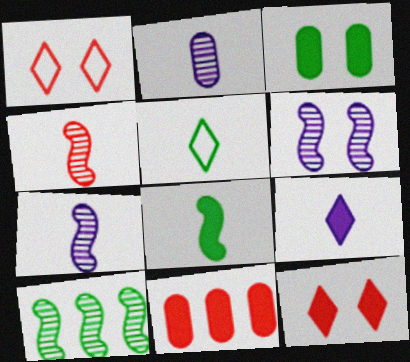[[1, 3, 6], 
[1, 4, 11], 
[3, 5, 10], 
[4, 6, 10], 
[5, 6, 11]]